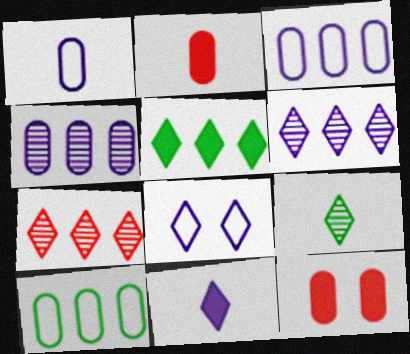[[6, 8, 11]]